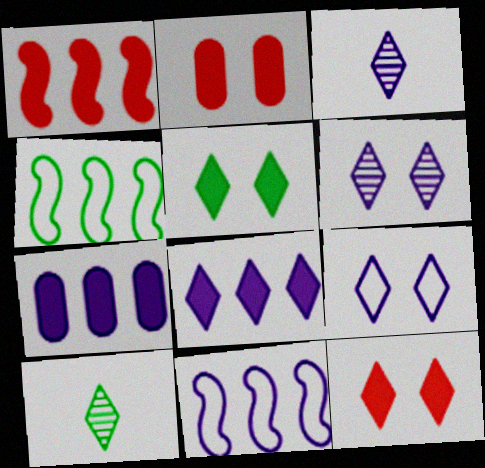[[2, 3, 4], 
[2, 10, 11], 
[3, 8, 9]]